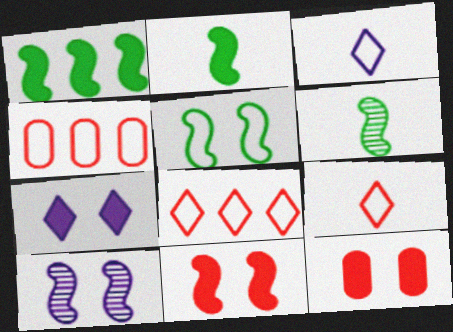[[1, 5, 6], 
[3, 4, 5], 
[4, 6, 7], 
[5, 10, 11]]